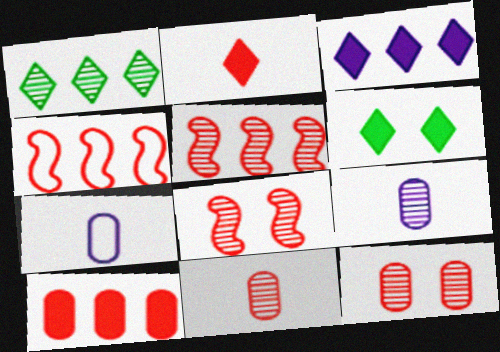[[1, 8, 9], 
[2, 3, 6], 
[2, 4, 12], 
[4, 6, 9], 
[5, 6, 7]]